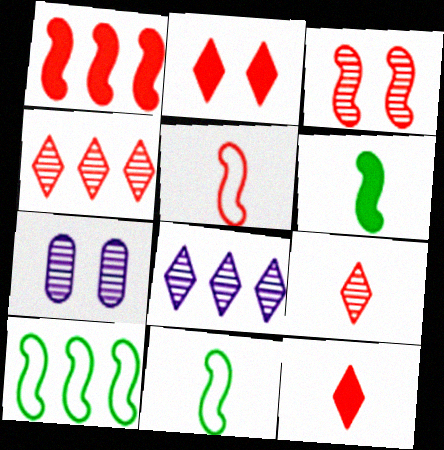[[1, 3, 5], 
[7, 10, 12]]